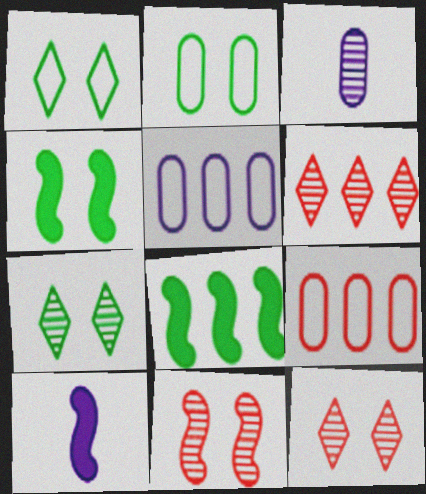[[2, 4, 7], 
[2, 6, 10], 
[5, 6, 8], 
[7, 9, 10]]